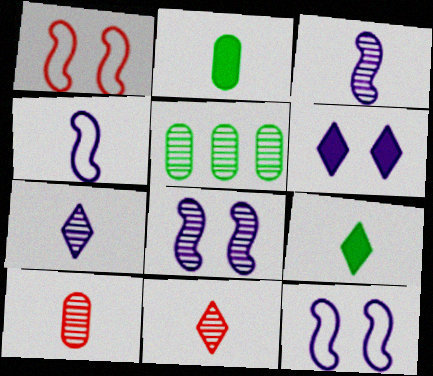[[2, 4, 11], 
[4, 9, 10], 
[5, 8, 11]]